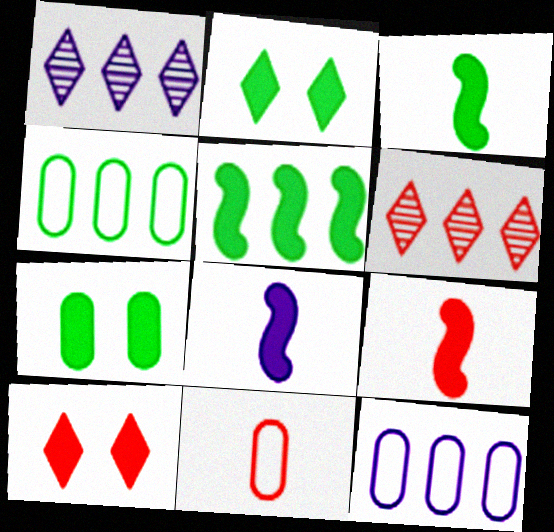[[3, 8, 9], 
[5, 6, 12]]